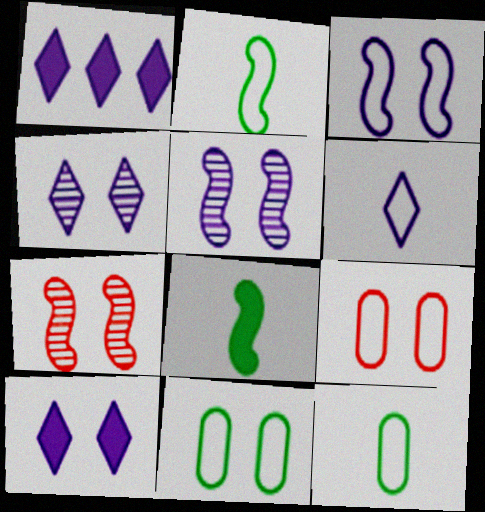[[1, 4, 6], 
[1, 7, 12], 
[7, 10, 11]]